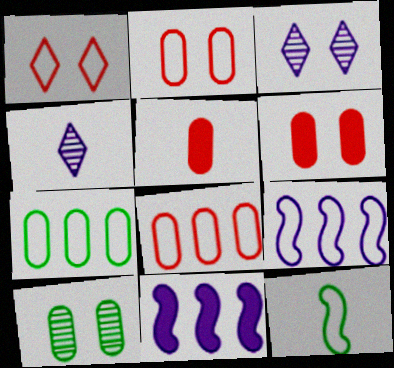[[4, 5, 12]]